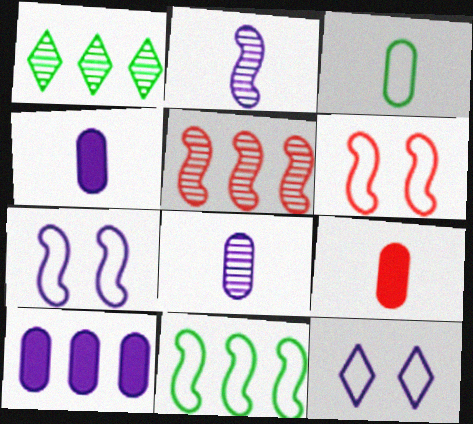[[1, 4, 6], 
[1, 7, 9], 
[2, 10, 12], 
[3, 8, 9]]